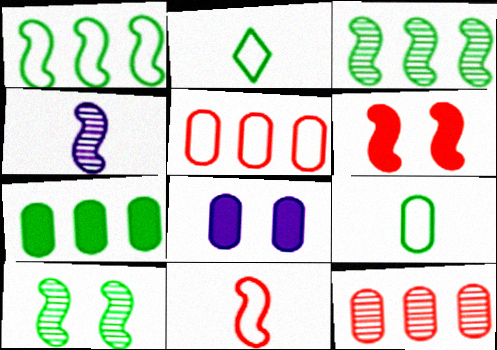[[1, 4, 6], 
[2, 7, 10], 
[8, 9, 12]]